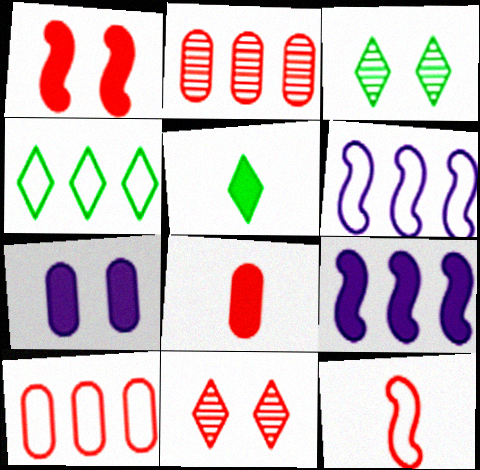[[2, 4, 9], 
[3, 4, 5], 
[3, 6, 8], 
[4, 6, 10]]